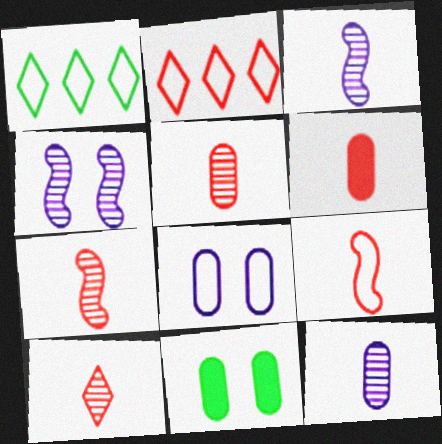[[1, 4, 6], 
[1, 8, 9], 
[2, 3, 11], 
[5, 7, 10], 
[6, 9, 10]]